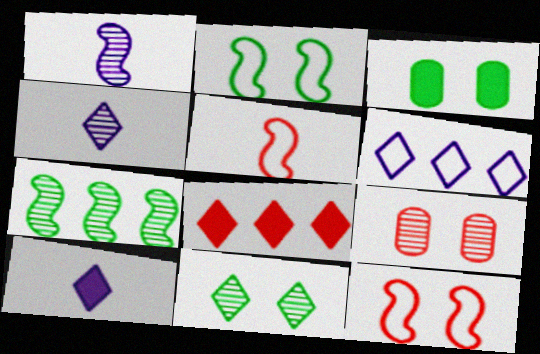[[2, 3, 11], 
[4, 7, 9], 
[5, 8, 9]]